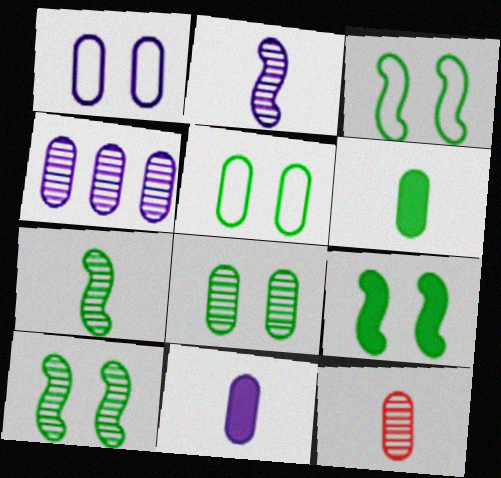[[1, 4, 11], 
[3, 9, 10], 
[4, 8, 12]]